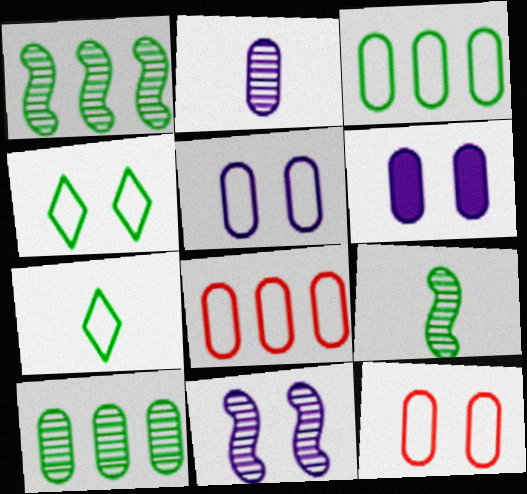[]